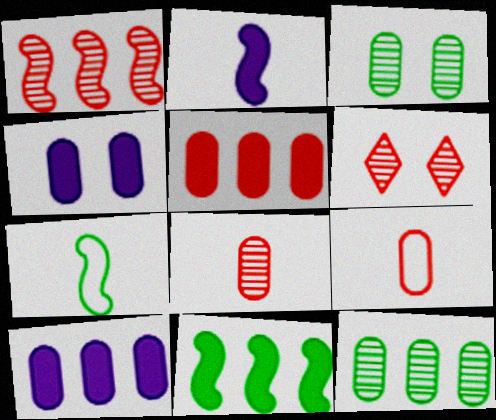[[1, 6, 8], 
[3, 9, 10], 
[4, 9, 12], 
[6, 7, 10]]